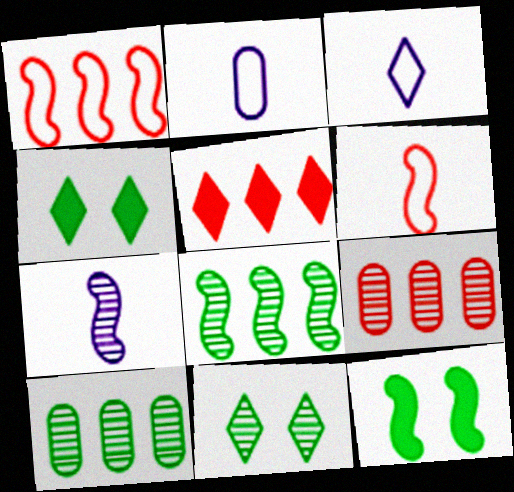[[1, 5, 9], 
[1, 7, 12], 
[3, 5, 11], 
[3, 9, 12], 
[7, 9, 11]]